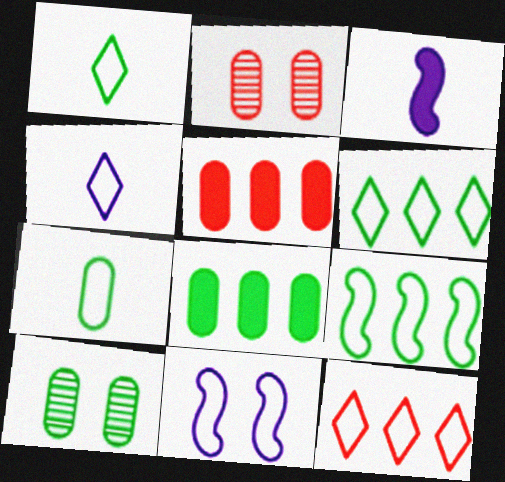[[2, 3, 6], 
[3, 10, 12], 
[7, 8, 10], 
[7, 11, 12]]